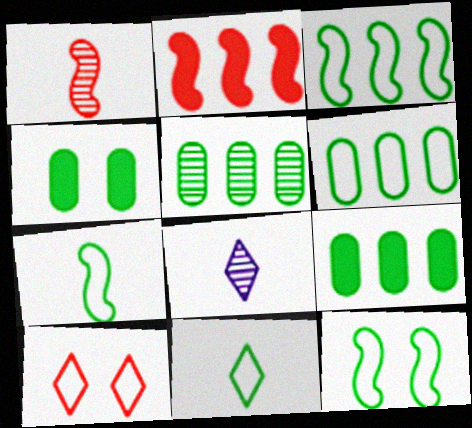[[3, 7, 12], 
[5, 6, 9], 
[6, 11, 12]]